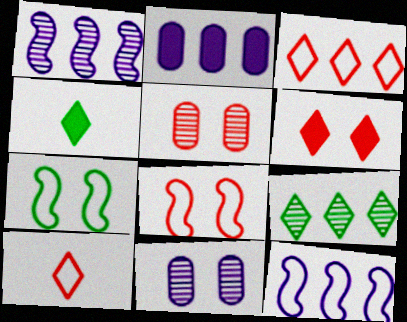[[4, 5, 12], 
[5, 6, 8], 
[6, 7, 11]]